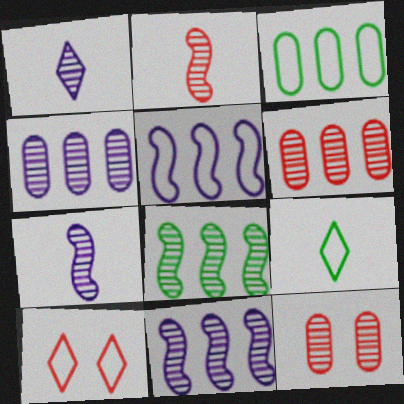[[1, 8, 12]]